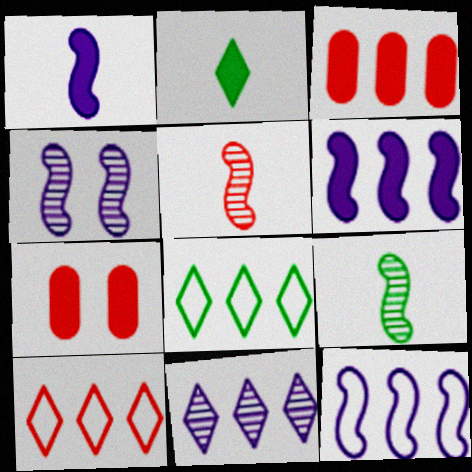[[1, 4, 12], 
[2, 6, 7], 
[5, 7, 10]]